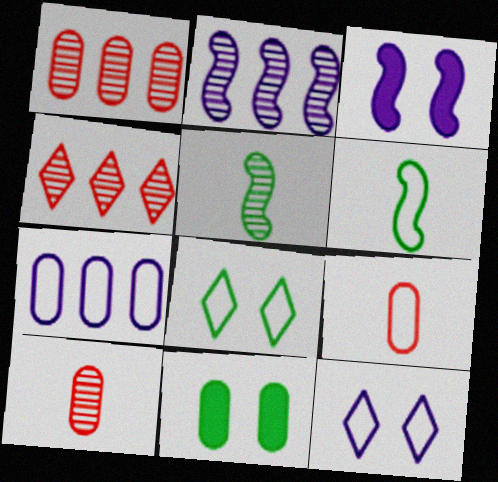[[7, 10, 11]]